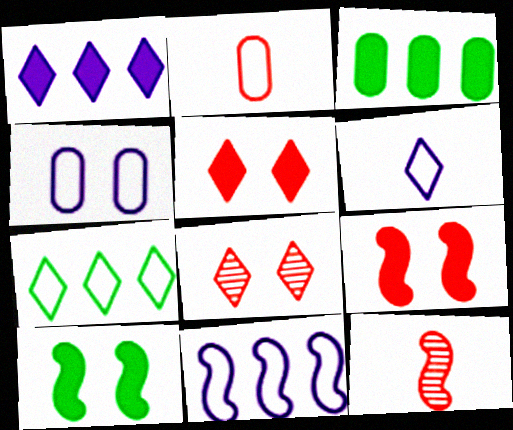[[4, 6, 11], 
[4, 8, 10], 
[10, 11, 12]]